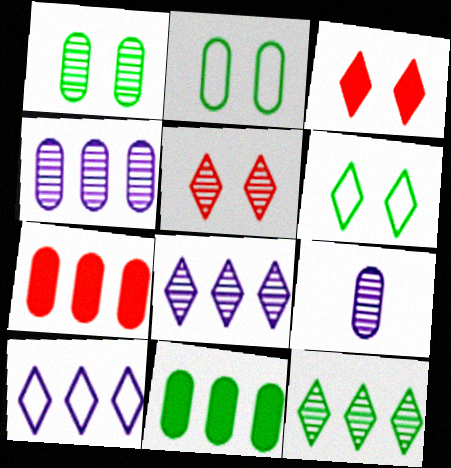[[2, 7, 9]]